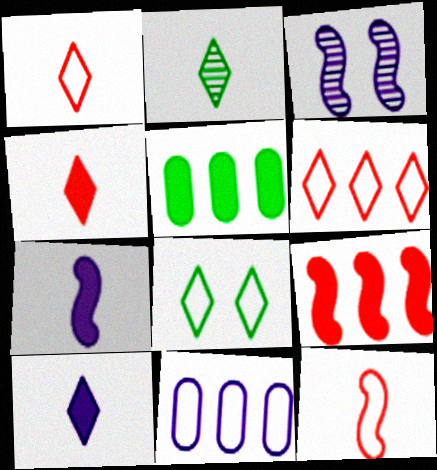[[1, 2, 10], 
[1, 3, 5], 
[3, 10, 11], 
[8, 11, 12]]